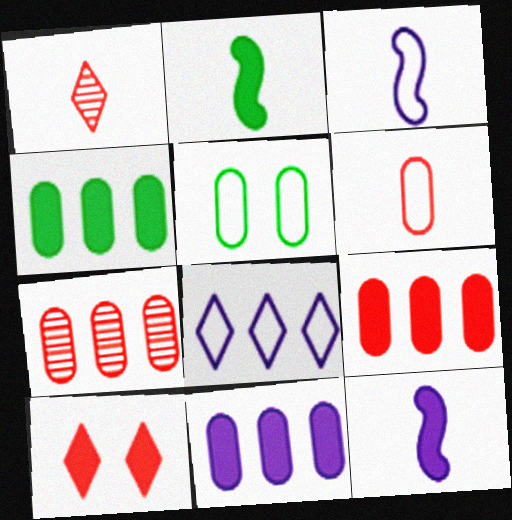[[2, 10, 11], 
[4, 9, 11], 
[4, 10, 12]]